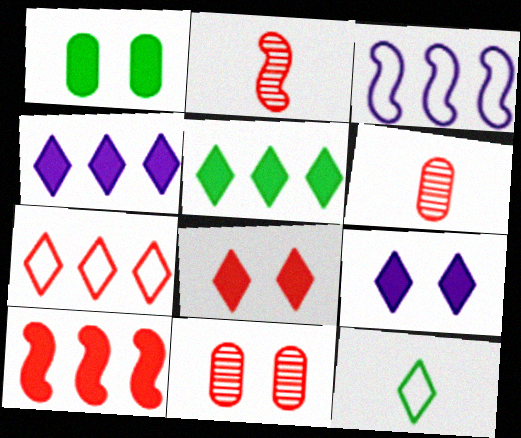[]